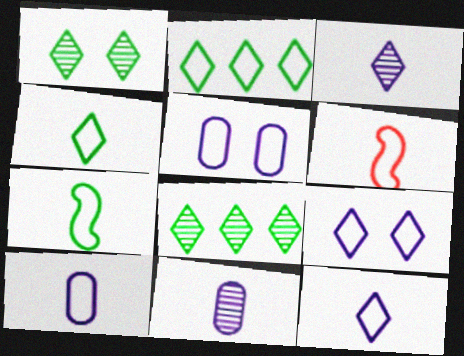[[2, 5, 6], 
[4, 6, 10]]